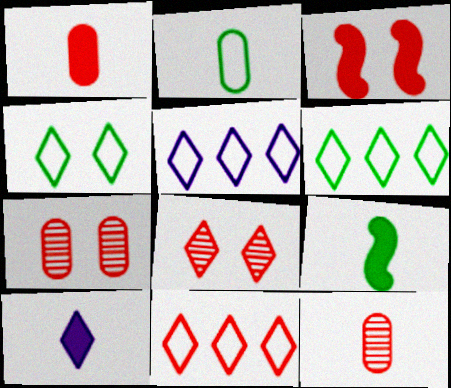[[1, 9, 10], 
[3, 11, 12], 
[5, 6, 11], 
[5, 7, 9], 
[6, 8, 10]]